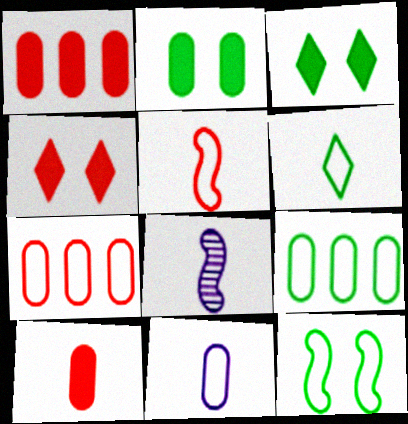[[3, 7, 8], 
[4, 8, 9], 
[5, 6, 11], 
[6, 8, 10], 
[6, 9, 12]]